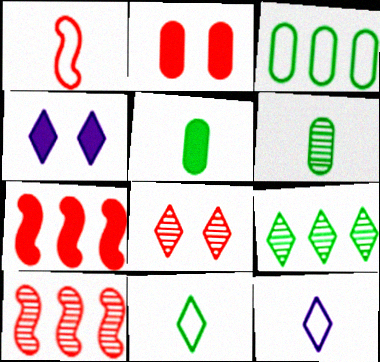[[4, 5, 7]]